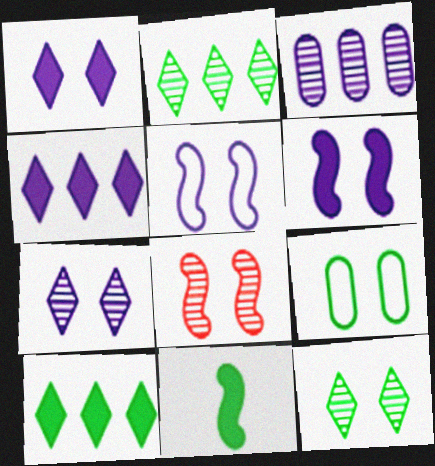[[1, 8, 9], 
[2, 9, 11]]